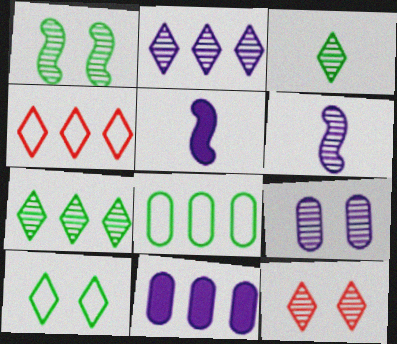[[1, 9, 12], 
[2, 3, 12], 
[2, 6, 9], 
[5, 8, 12]]